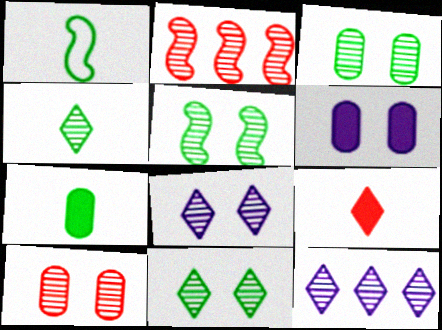[[1, 4, 7], 
[3, 5, 11], 
[5, 8, 10]]